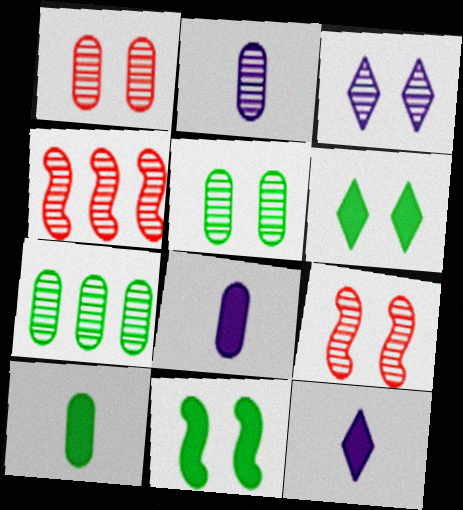[[1, 2, 7], 
[3, 5, 9]]